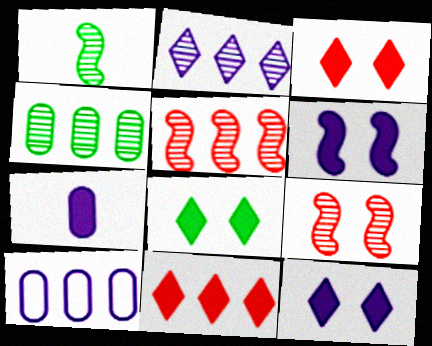[[1, 3, 10], 
[2, 4, 5], 
[3, 8, 12]]